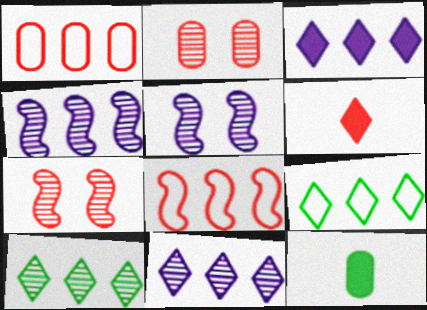[[1, 6, 7], 
[2, 6, 8]]